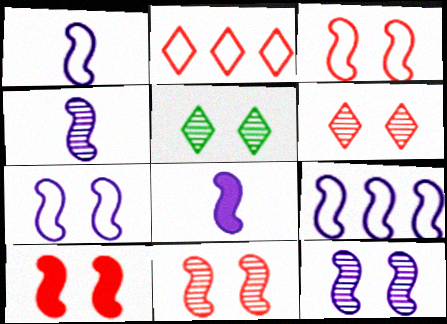[[1, 4, 8], 
[1, 7, 9], 
[3, 10, 11], 
[8, 9, 12]]